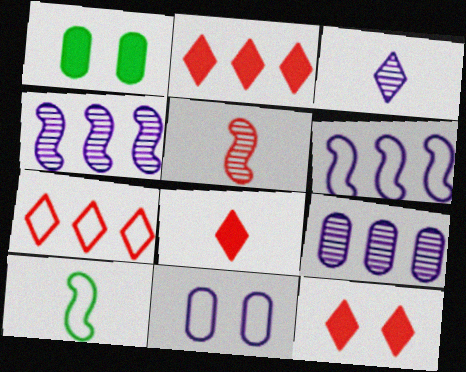[[2, 8, 12], 
[7, 10, 11], 
[9, 10, 12]]